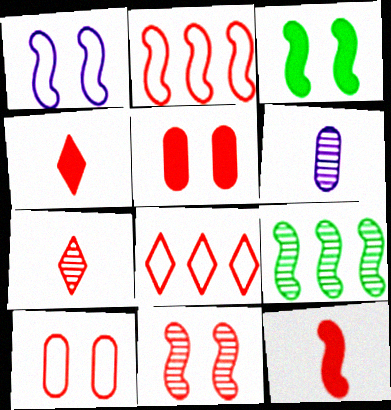[[1, 3, 11], 
[1, 9, 12], 
[2, 5, 7], 
[2, 11, 12], 
[3, 6, 8]]